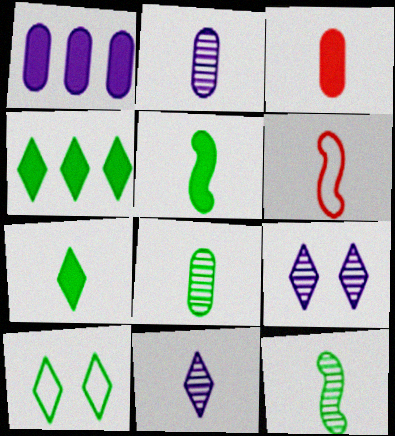[[2, 6, 7]]